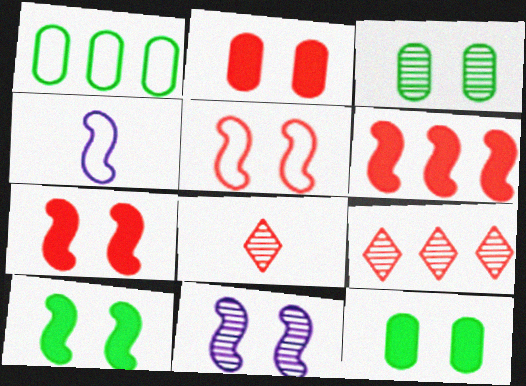[[4, 9, 12], 
[5, 10, 11]]